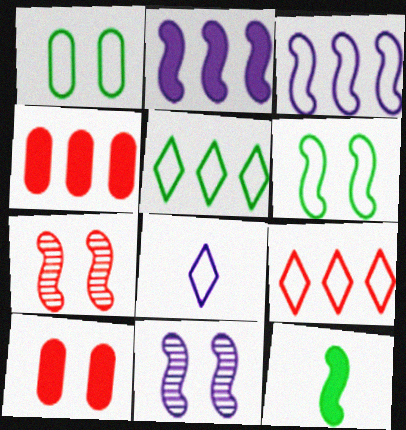[[3, 7, 12]]